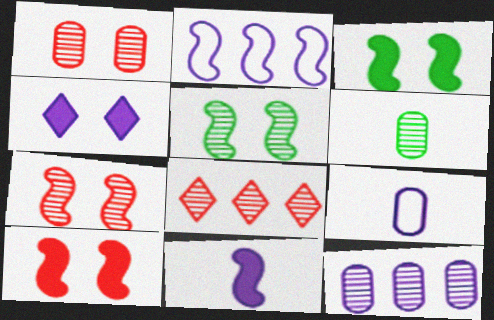[[1, 6, 12], 
[3, 8, 9]]